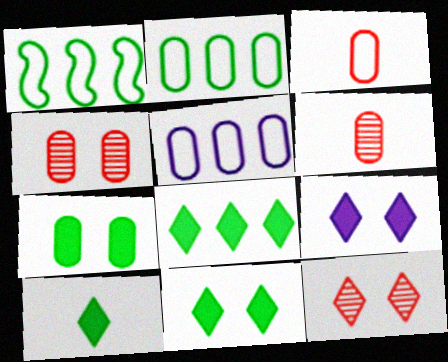[[1, 6, 9], 
[5, 6, 7], 
[8, 10, 11]]